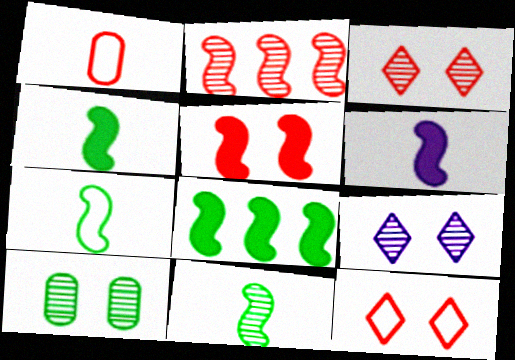[[1, 8, 9], 
[4, 7, 11], 
[5, 6, 8]]